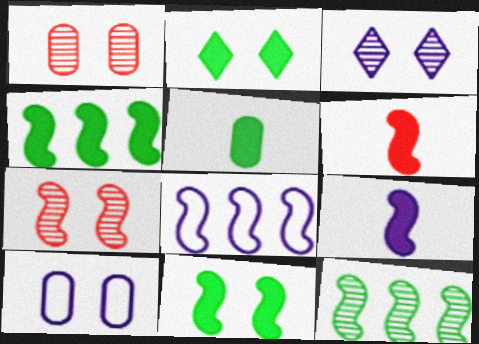[[2, 4, 5], 
[2, 7, 10]]